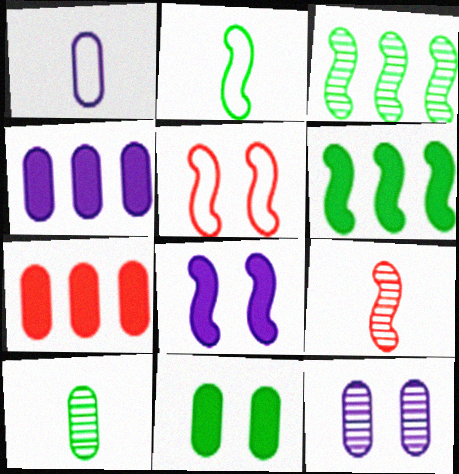[[1, 4, 12]]